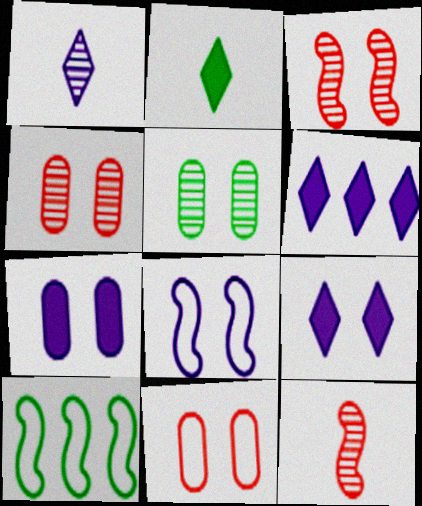[[2, 5, 10], 
[5, 7, 11]]